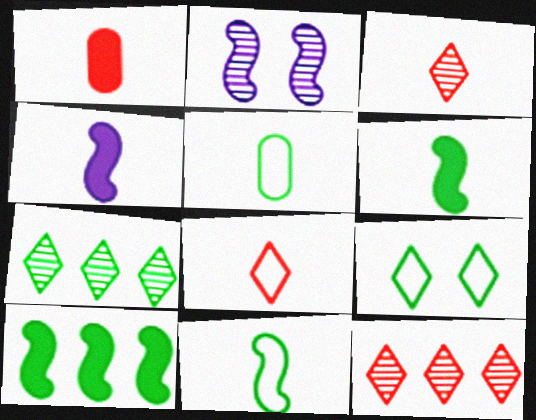[[3, 4, 5]]